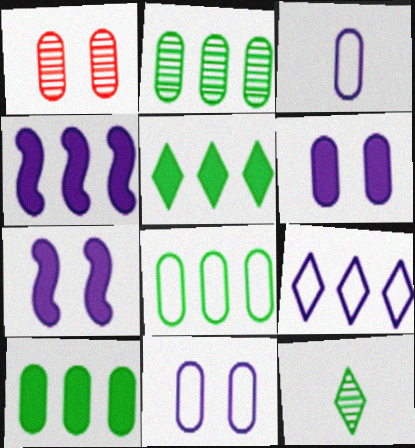[[1, 3, 10], 
[2, 8, 10]]